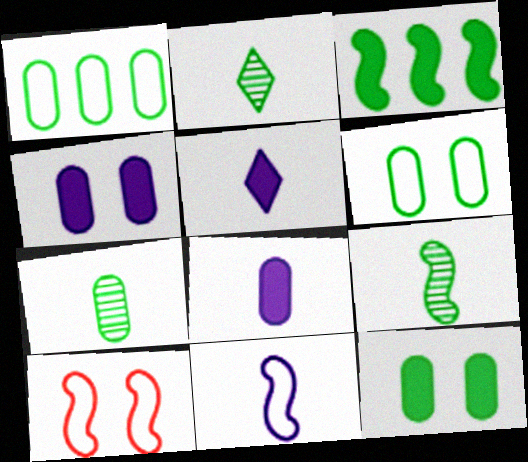[[1, 7, 12], 
[2, 3, 6], 
[2, 7, 9]]